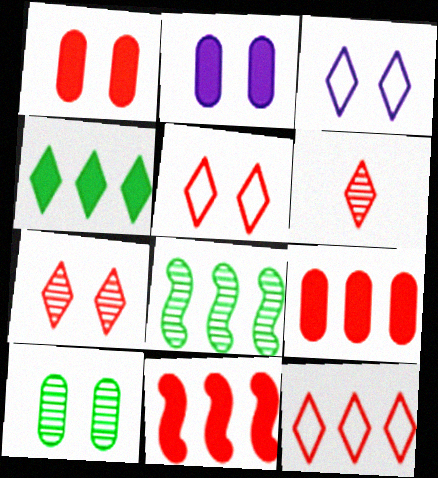[[3, 4, 6]]